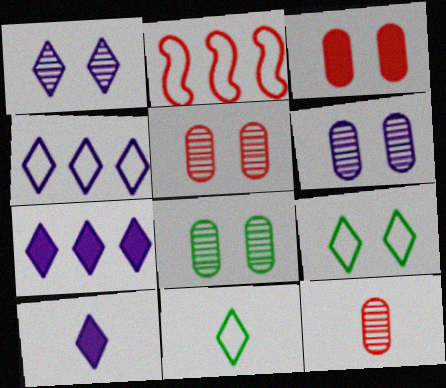[[1, 4, 10], 
[2, 8, 10], 
[5, 6, 8]]